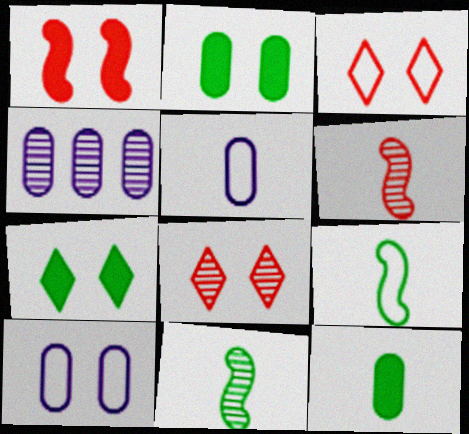[[4, 8, 11]]